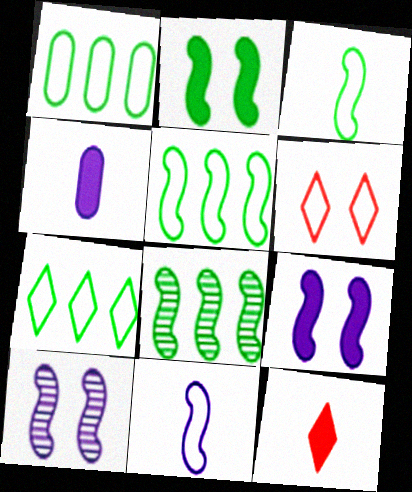[[1, 5, 7], 
[1, 6, 11], 
[1, 10, 12], 
[2, 3, 8], 
[4, 6, 8]]